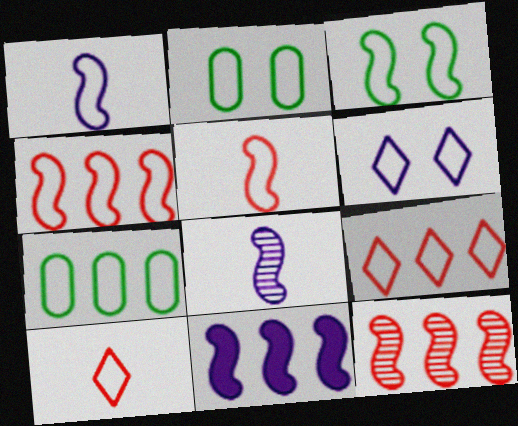[[1, 2, 9], 
[1, 3, 4], 
[5, 6, 7]]